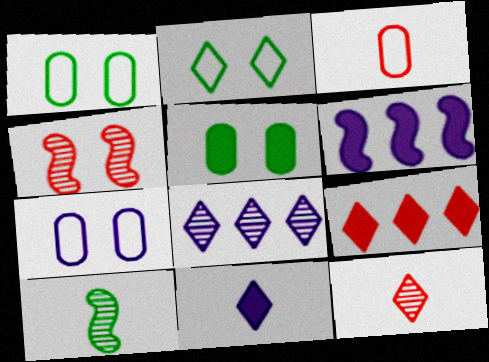[[1, 6, 12], 
[3, 4, 9], 
[3, 10, 11], 
[7, 9, 10]]